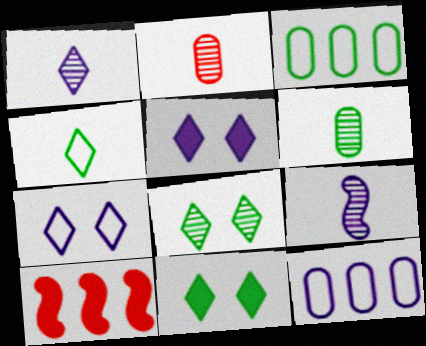[[5, 9, 12], 
[6, 7, 10]]